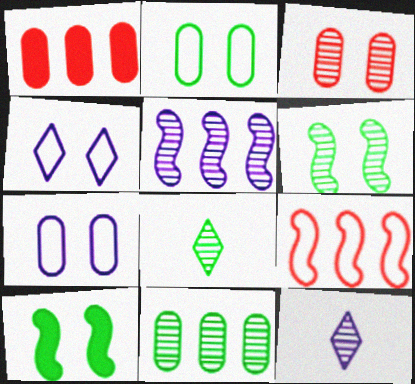[[3, 4, 10], 
[3, 5, 8], 
[6, 8, 11]]